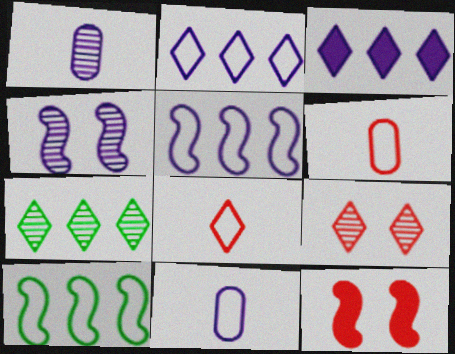[[3, 4, 11], 
[7, 11, 12]]